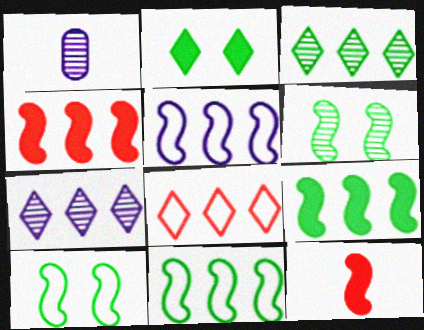[[5, 6, 12]]